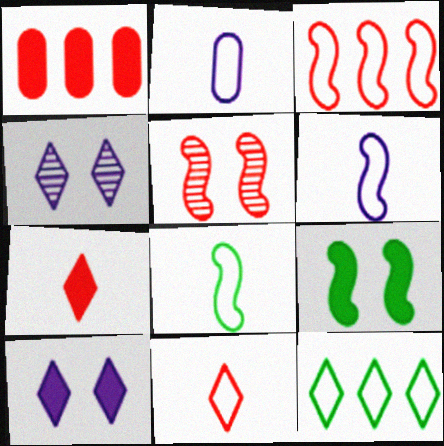[[1, 4, 8], 
[1, 5, 11], 
[2, 8, 11], 
[4, 7, 12]]